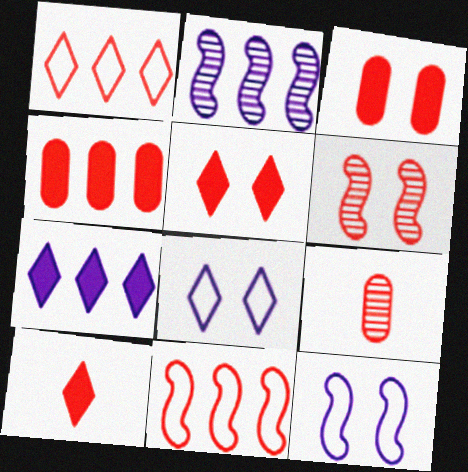[[5, 9, 11]]